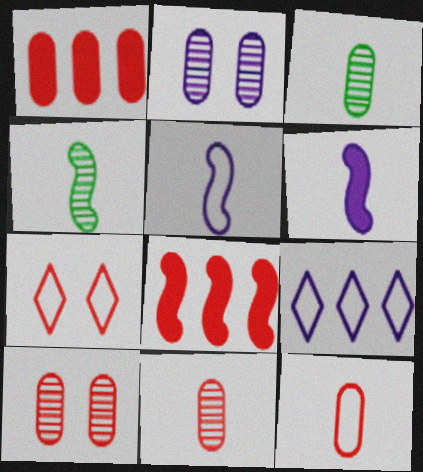[[1, 10, 12], 
[2, 6, 9], 
[7, 8, 11]]